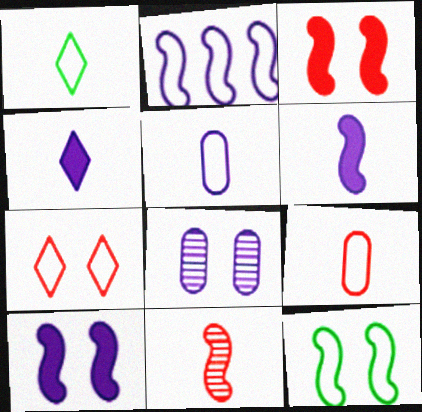[[2, 4, 8]]